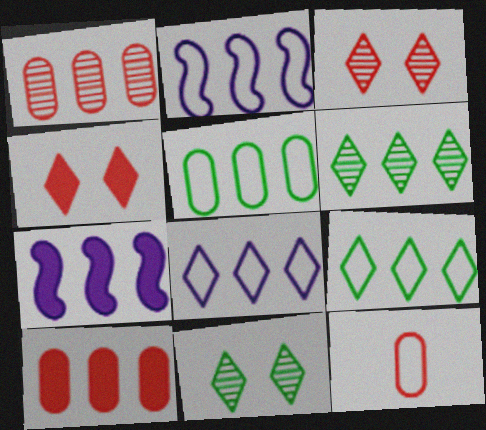[[1, 7, 9], 
[2, 6, 10], 
[7, 11, 12]]